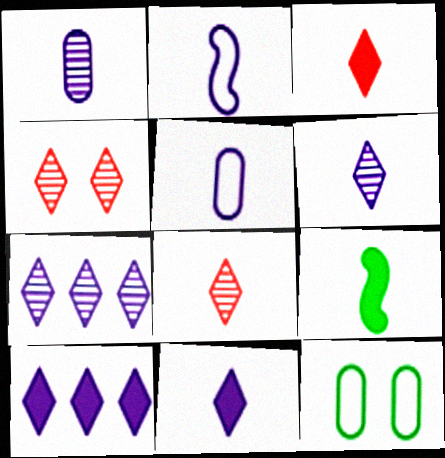[[1, 2, 11], 
[5, 8, 9]]